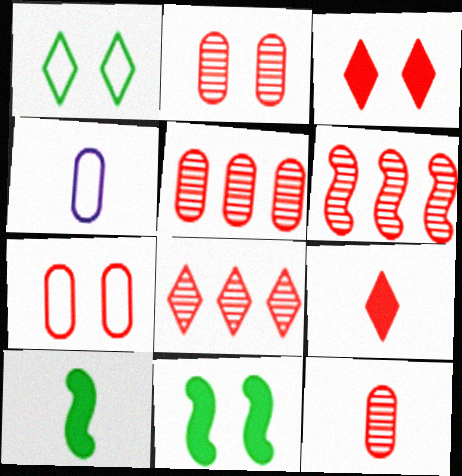[[2, 5, 12], 
[4, 8, 11], 
[5, 6, 8], 
[6, 7, 9]]